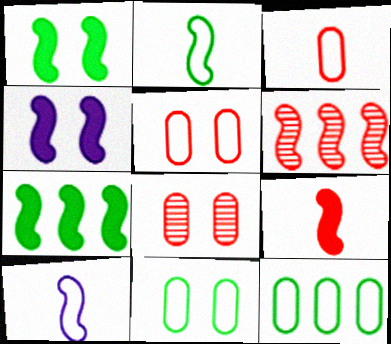[[1, 6, 10], 
[2, 4, 6], 
[4, 7, 9]]